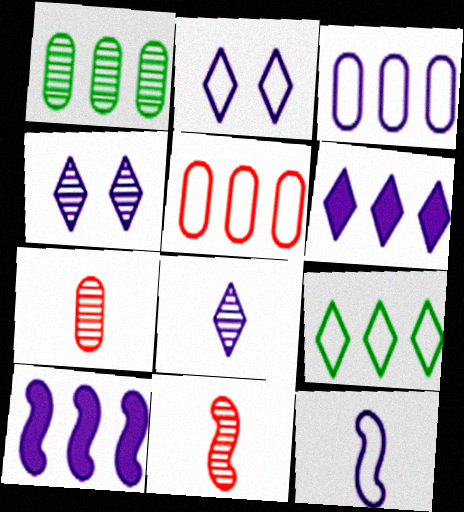[[1, 4, 11], 
[2, 3, 12], 
[2, 6, 8]]